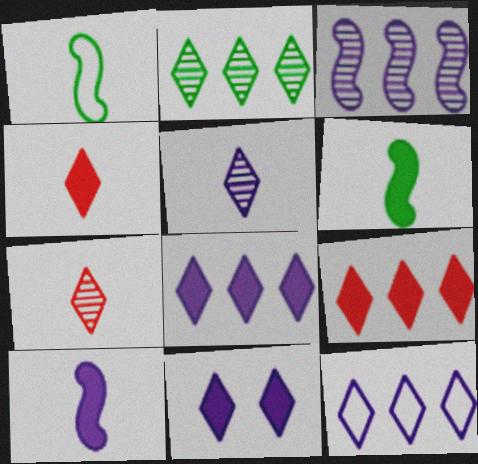[[2, 9, 12], 
[5, 11, 12]]